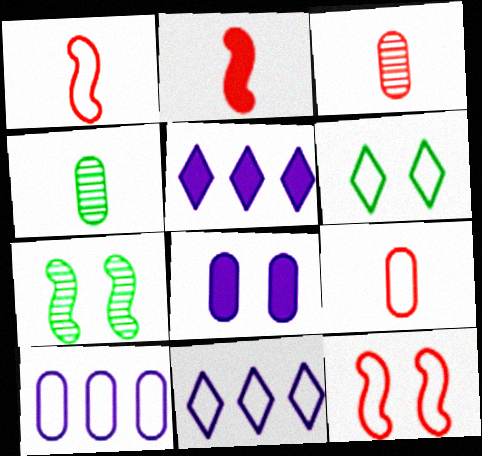[[1, 6, 10], 
[4, 5, 12], 
[5, 7, 9]]